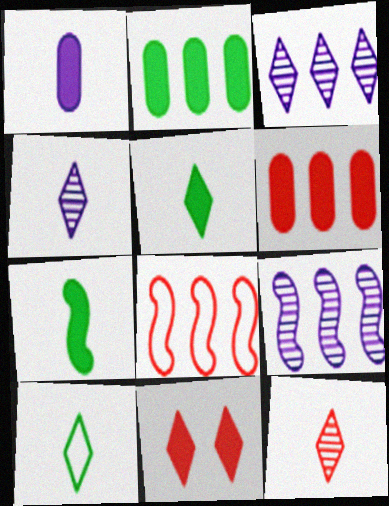[[2, 3, 8], 
[3, 10, 11]]